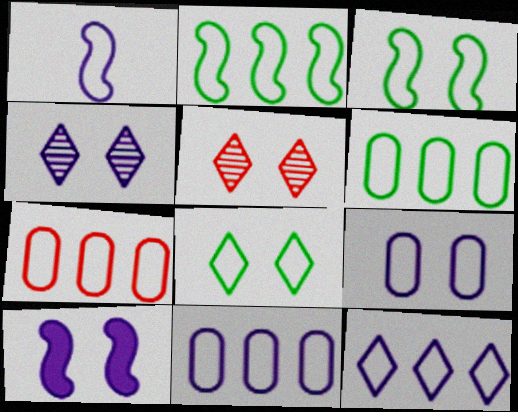[[1, 7, 8], 
[1, 9, 12], 
[2, 7, 12], 
[4, 9, 10], 
[6, 7, 11]]